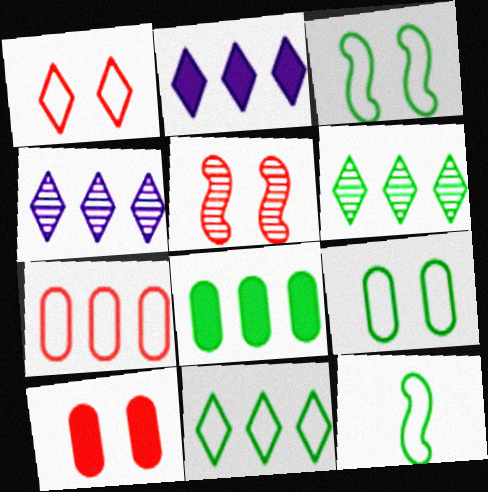[[1, 5, 10], 
[4, 10, 12], 
[9, 11, 12]]